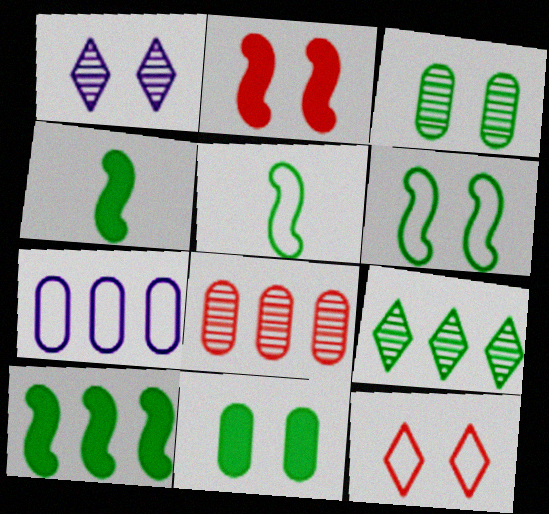[[5, 7, 12], 
[5, 9, 11]]